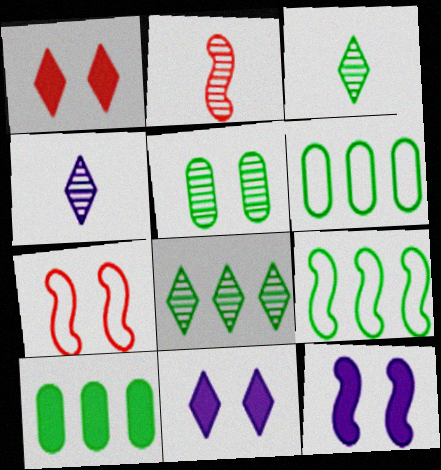[[2, 6, 11], 
[2, 9, 12], 
[4, 7, 10], 
[5, 7, 11], 
[8, 9, 10]]